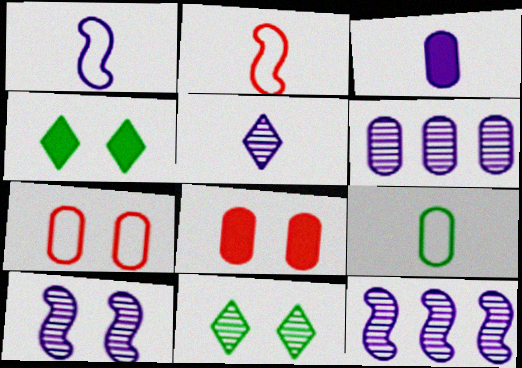[[1, 3, 5], 
[2, 4, 6], 
[4, 7, 10], 
[5, 6, 10], 
[6, 8, 9]]